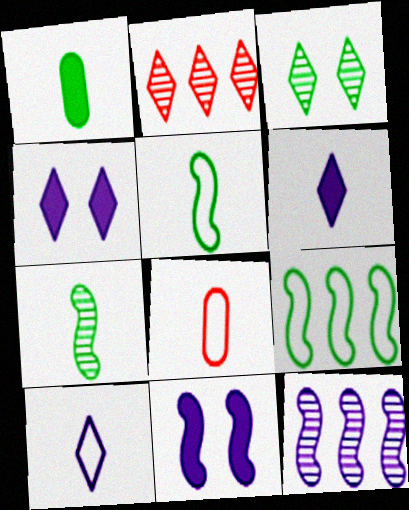[[1, 3, 9], 
[5, 8, 10], 
[6, 7, 8]]